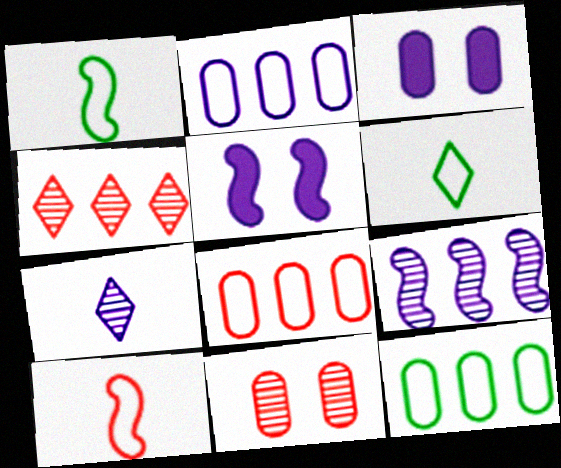[[1, 3, 4], 
[2, 5, 7], 
[2, 8, 12]]